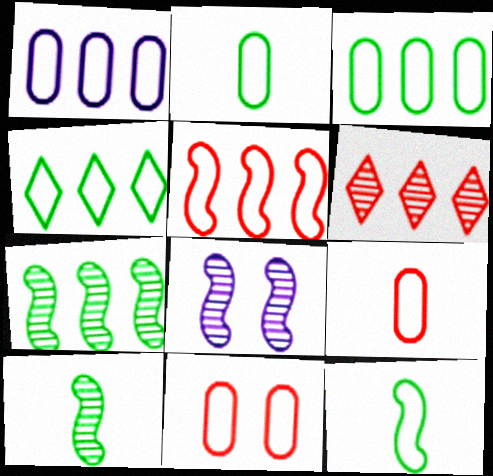[[1, 2, 11], 
[1, 4, 5]]